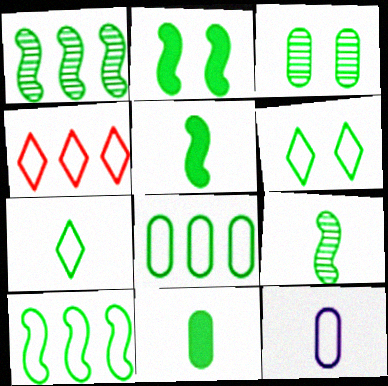[[1, 6, 11], 
[2, 3, 6], 
[2, 9, 10], 
[3, 8, 11], 
[7, 9, 11]]